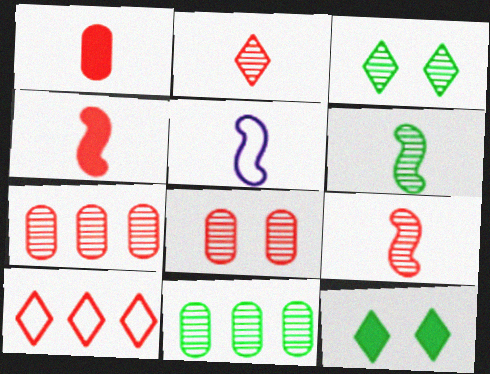[[3, 6, 11], 
[4, 5, 6], 
[4, 8, 10], 
[5, 7, 12]]